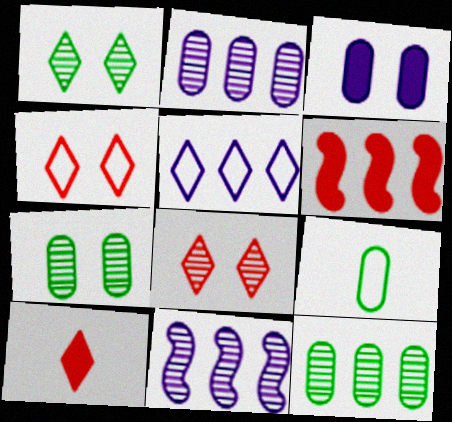[[1, 5, 10], 
[5, 6, 12]]